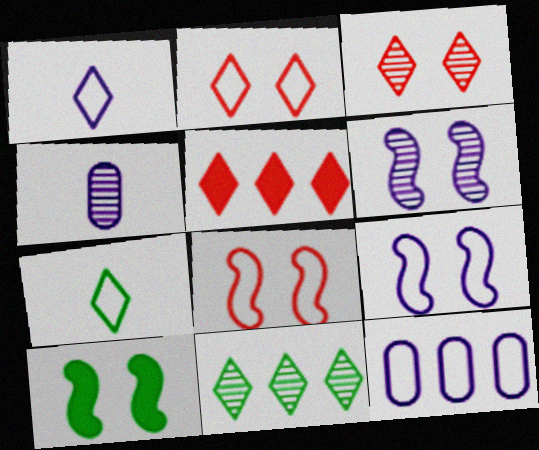[[1, 9, 12], 
[6, 8, 10], 
[7, 8, 12]]